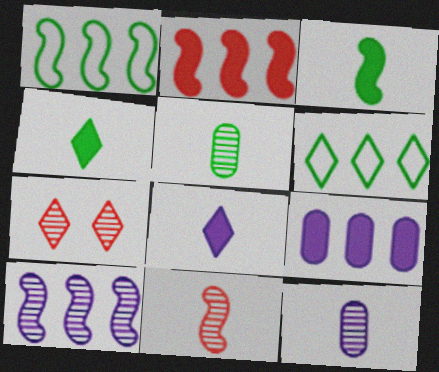[[1, 2, 10], 
[5, 7, 10], 
[6, 7, 8]]